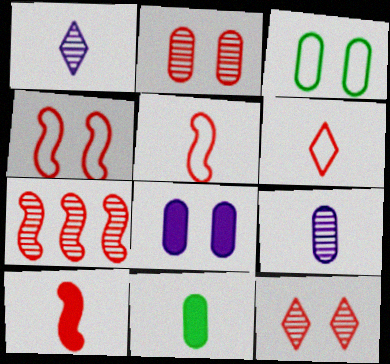[[1, 5, 11], 
[2, 3, 8], 
[4, 7, 10]]